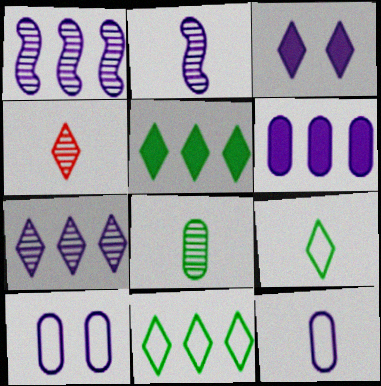[[1, 3, 12], 
[2, 4, 8], 
[3, 4, 11]]